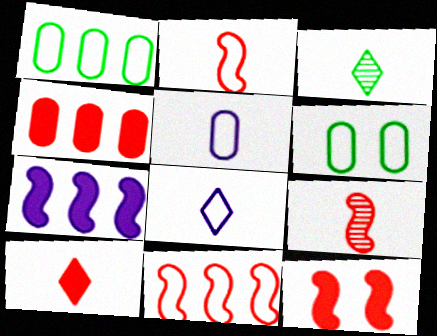[[3, 8, 10], 
[4, 10, 12], 
[6, 8, 11], 
[9, 11, 12]]